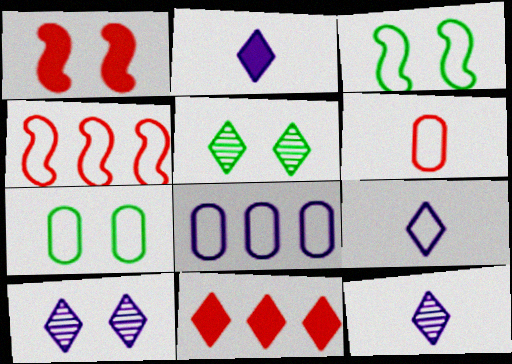[[1, 7, 10], 
[2, 9, 12], 
[4, 7, 9], 
[5, 9, 11], 
[6, 7, 8]]